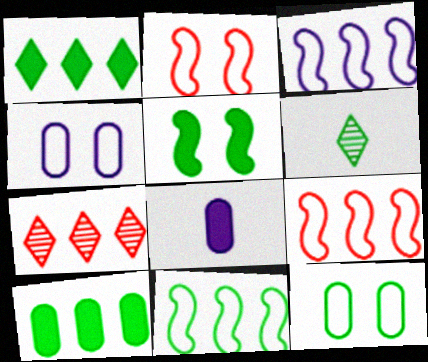[[3, 7, 10], 
[3, 9, 11]]